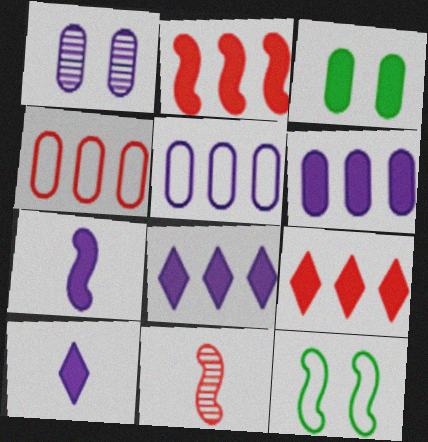[[2, 3, 10], 
[3, 7, 9]]